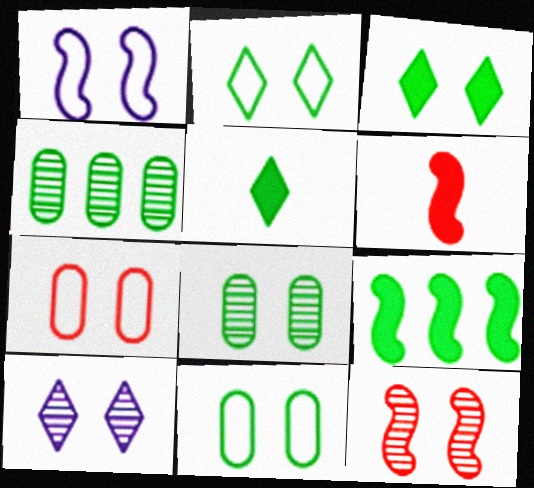[[1, 2, 7], 
[8, 10, 12]]